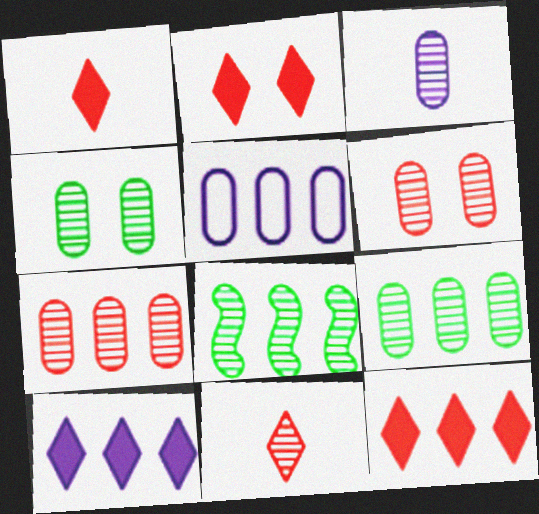[[1, 2, 12], 
[3, 4, 7], 
[3, 6, 9], 
[5, 8, 12]]